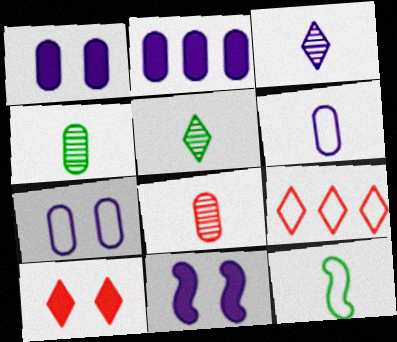[[4, 9, 11], 
[7, 9, 12]]